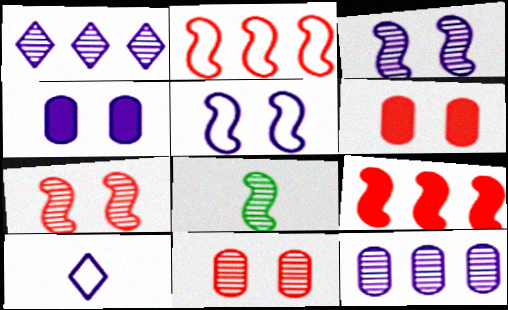[[1, 8, 11], 
[5, 8, 9]]